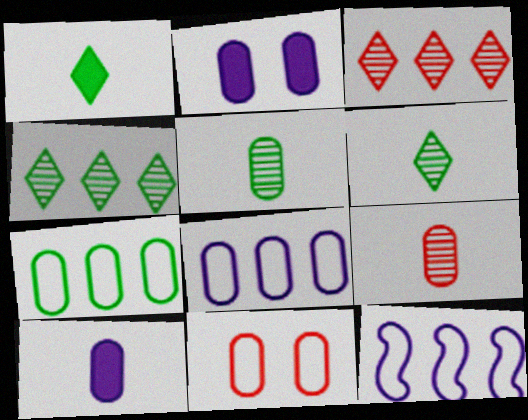[[2, 7, 9]]